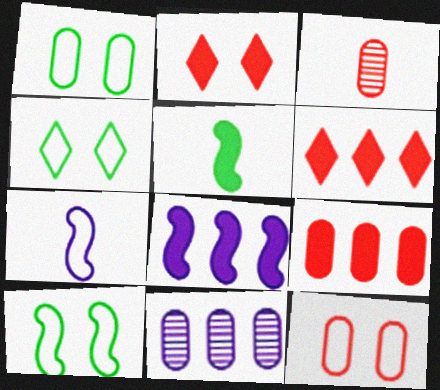[[1, 4, 10], 
[3, 4, 8], 
[3, 9, 12]]